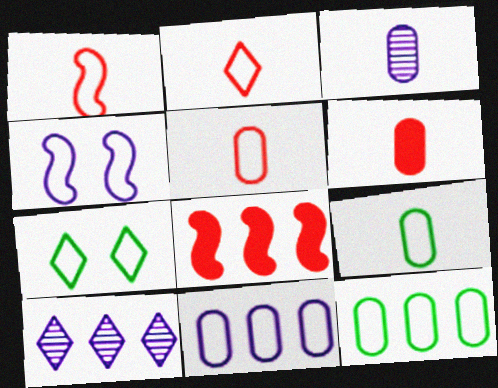[[1, 2, 5], 
[1, 7, 11], 
[2, 4, 12], 
[3, 6, 9], 
[3, 7, 8], 
[8, 10, 12]]